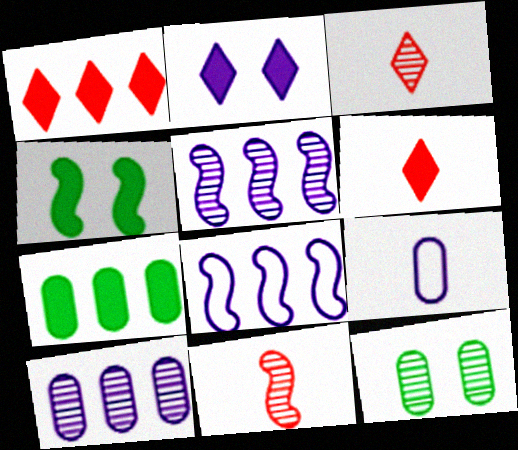[[2, 5, 9], 
[3, 5, 12], 
[4, 8, 11], 
[6, 8, 12]]